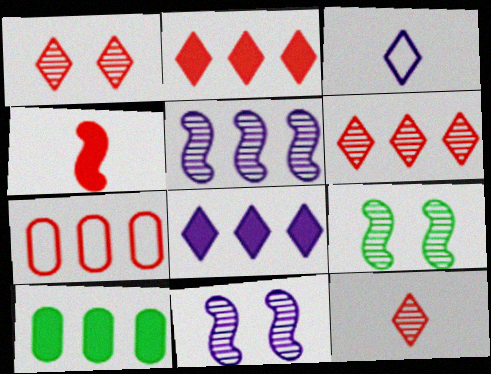[[1, 4, 7], 
[1, 6, 12]]